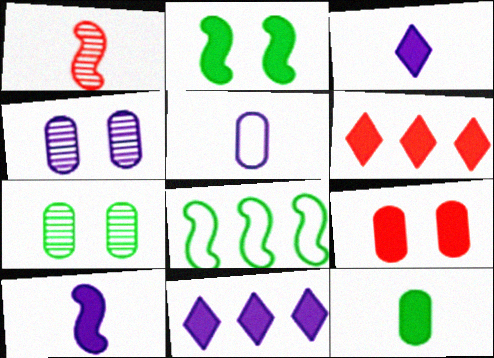[]